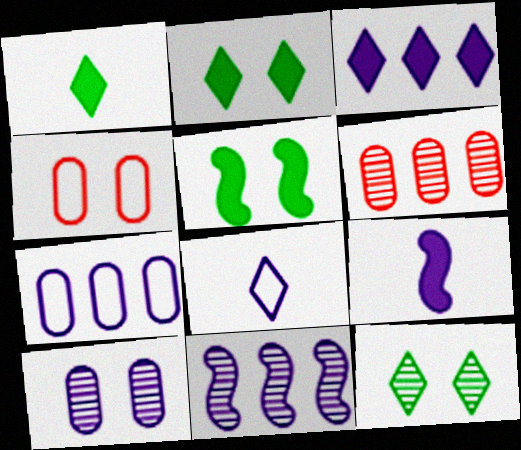[[1, 4, 11], 
[3, 7, 11], 
[5, 6, 8]]